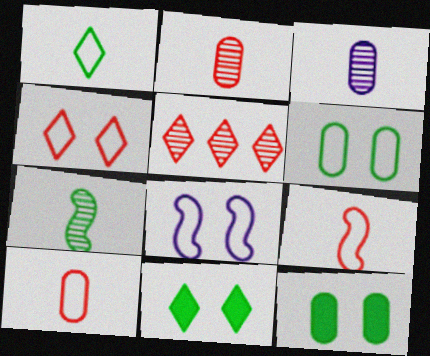[[4, 6, 8]]